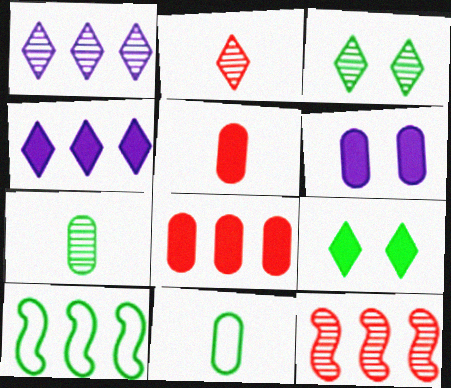[[1, 2, 3], 
[1, 8, 10], 
[2, 6, 10], 
[7, 9, 10]]